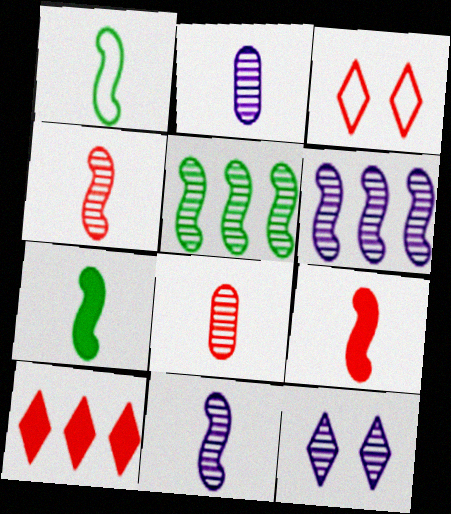[[1, 9, 11], 
[2, 6, 12], 
[5, 8, 12]]